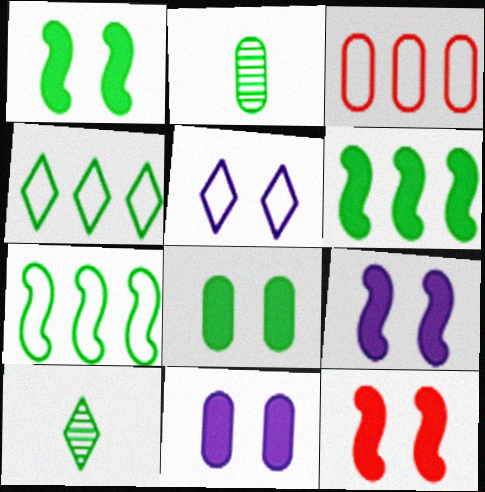[[1, 2, 4], 
[1, 9, 12], 
[2, 3, 11], 
[3, 9, 10], 
[7, 8, 10]]